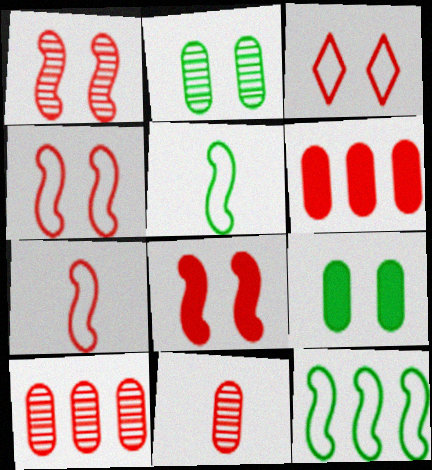[[1, 4, 8]]